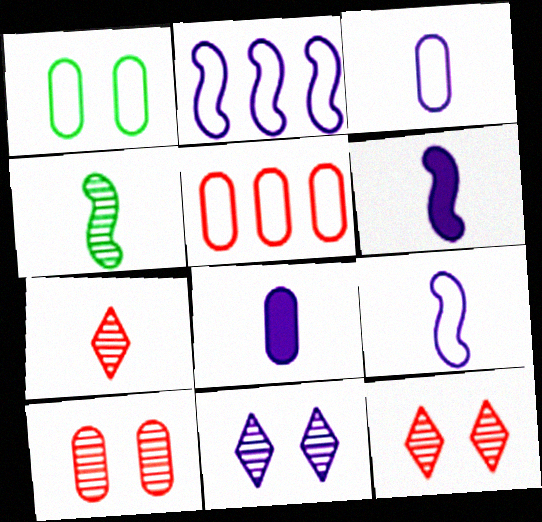[[1, 3, 5], 
[2, 8, 11]]